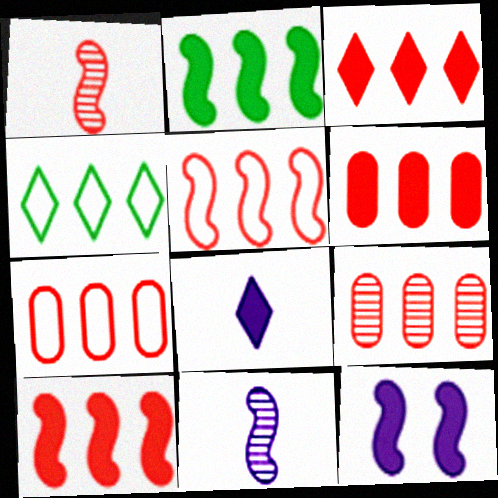[[3, 5, 9], 
[3, 6, 10], 
[6, 7, 9]]